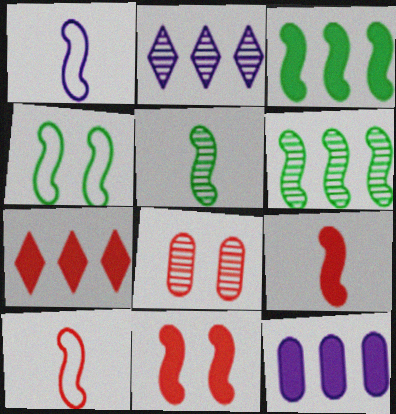[[1, 5, 9], 
[1, 6, 11], 
[2, 5, 8], 
[3, 4, 5], 
[3, 7, 12], 
[7, 8, 10]]